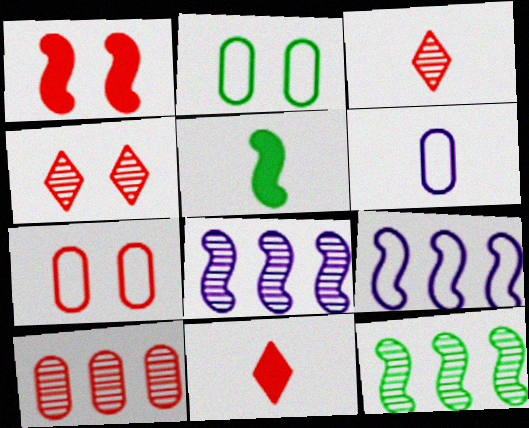[[1, 4, 7], 
[2, 8, 11], 
[3, 5, 6]]